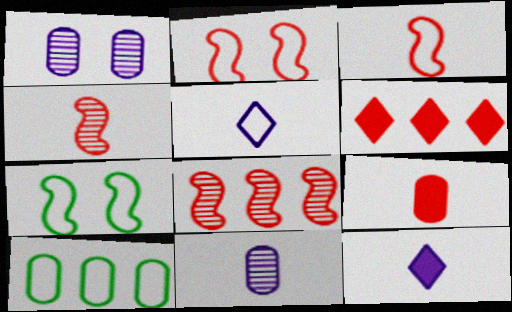[[1, 9, 10], 
[2, 5, 10], 
[6, 7, 11]]